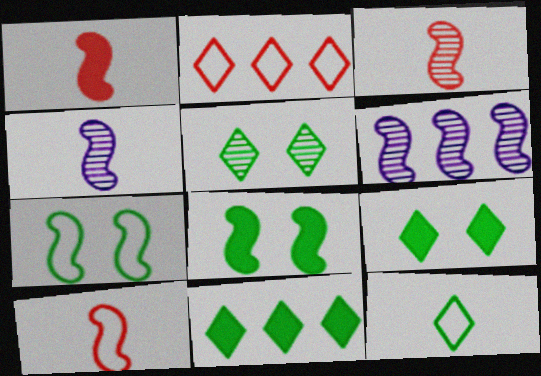[[1, 3, 10], 
[1, 6, 7], 
[5, 11, 12], 
[6, 8, 10]]